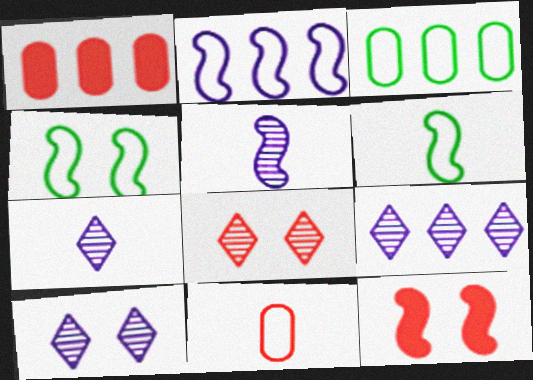[[1, 4, 7], 
[1, 6, 10], 
[3, 7, 12], 
[7, 9, 10]]